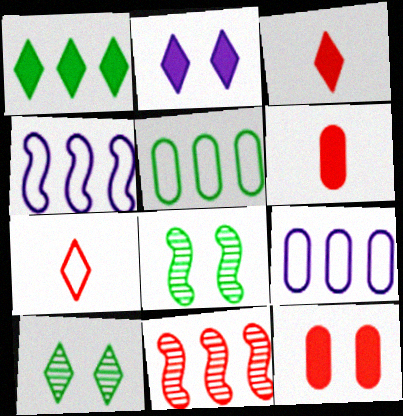[[1, 2, 3], 
[1, 9, 11], 
[3, 8, 9], 
[4, 6, 10], 
[7, 11, 12]]